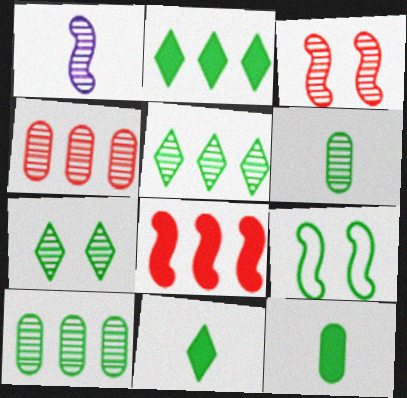[[1, 4, 7], 
[1, 8, 9], 
[2, 6, 9], 
[5, 9, 12], 
[9, 10, 11]]